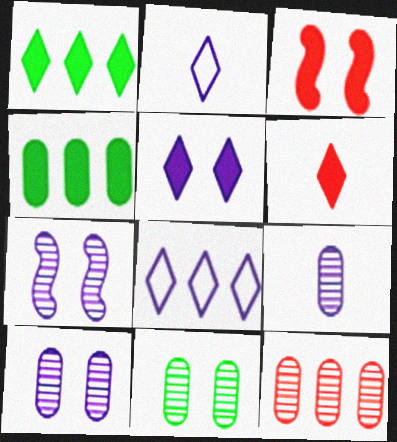[[1, 5, 6], 
[9, 11, 12]]